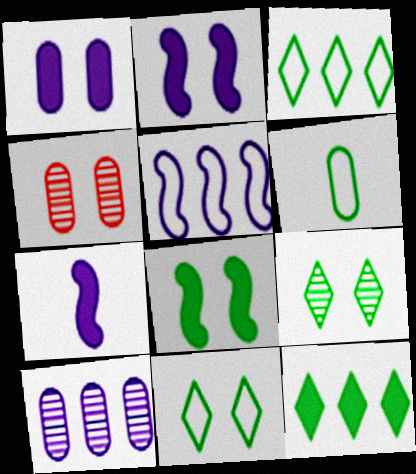[[2, 4, 11], 
[3, 4, 7]]